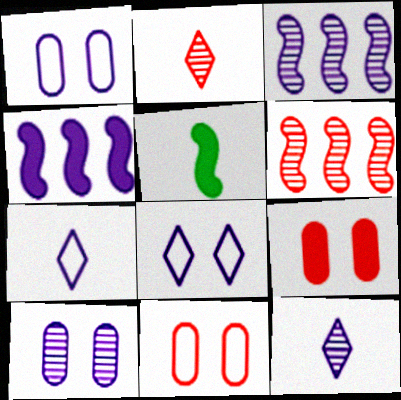[[1, 4, 12], 
[3, 10, 12], 
[4, 7, 10]]